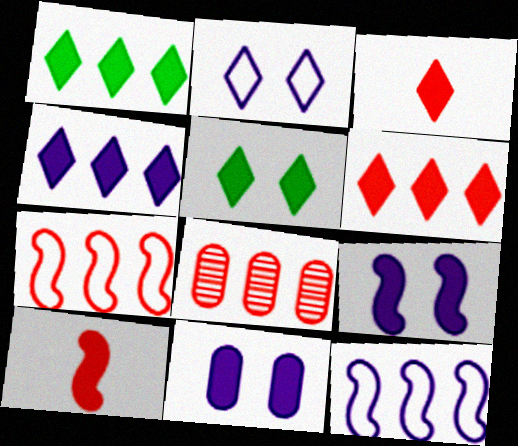[[1, 4, 6], 
[1, 8, 12], 
[1, 10, 11], 
[3, 4, 5], 
[6, 7, 8]]